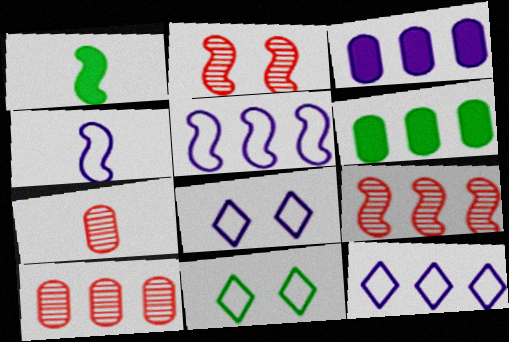[[1, 2, 5], 
[1, 8, 10], 
[6, 9, 12]]